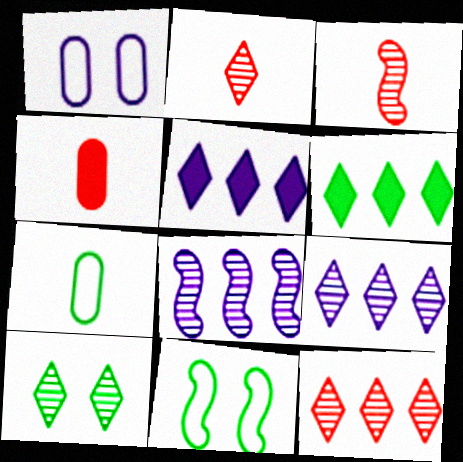[[1, 3, 6], 
[2, 9, 10], 
[4, 9, 11]]